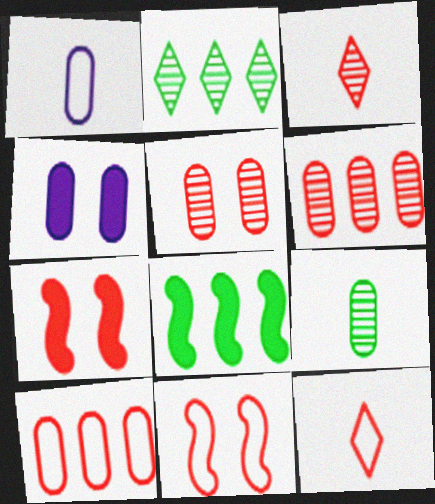[[1, 2, 7], 
[3, 7, 10], 
[4, 9, 10], 
[6, 7, 12], 
[10, 11, 12]]